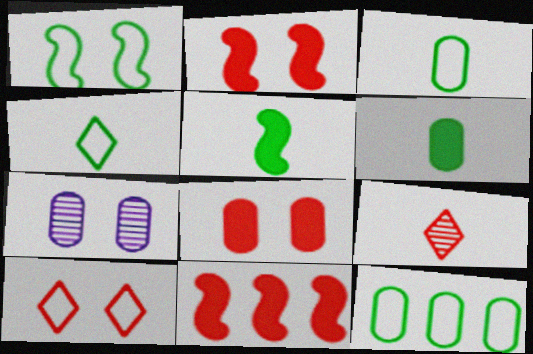[[1, 4, 12], 
[4, 7, 11]]